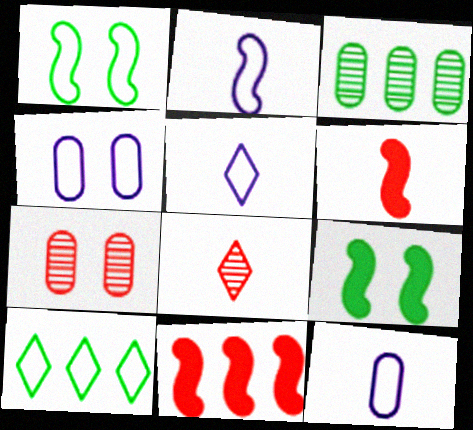[[2, 5, 12]]